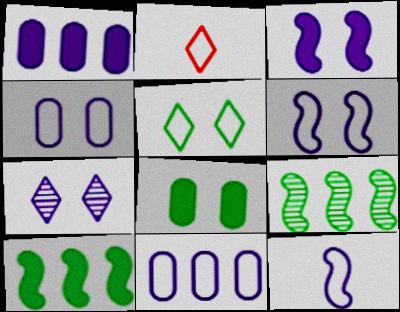[[1, 7, 12], 
[3, 4, 7]]